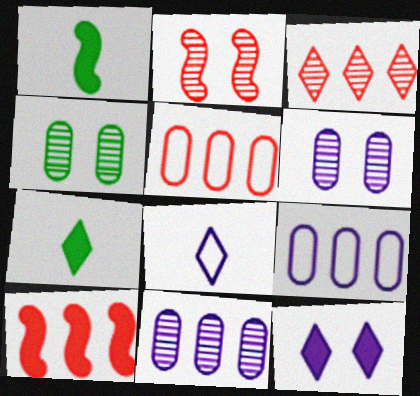[[2, 7, 9], 
[3, 5, 10], 
[4, 8, 10]]